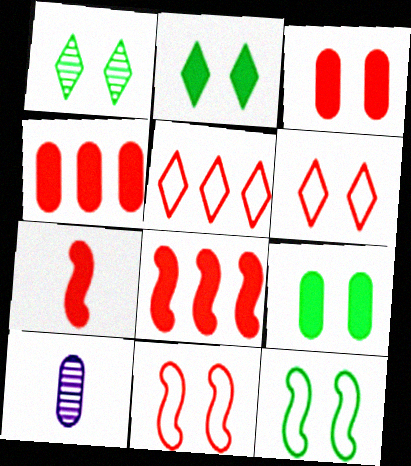[[1, 9, 12]]